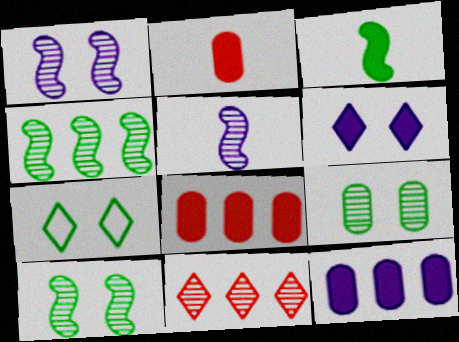[[3, 6, 8], 
[5, 7, 8], 
[5, 9, 11]]